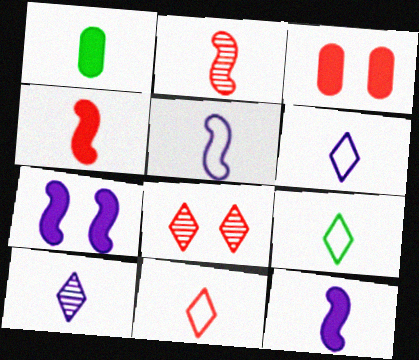[[1, 2, 6], 
[6, 9, 11]]